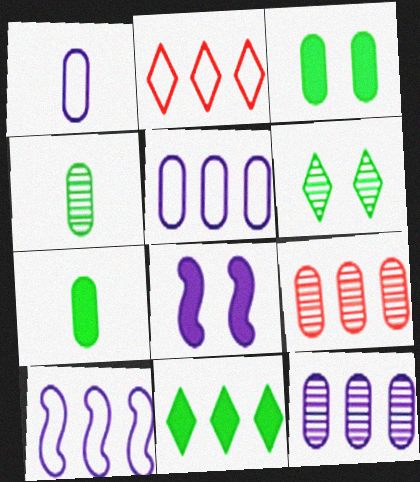[[1, 3, 9], 
[2, 4, 8], 
[9, 10, 11]]